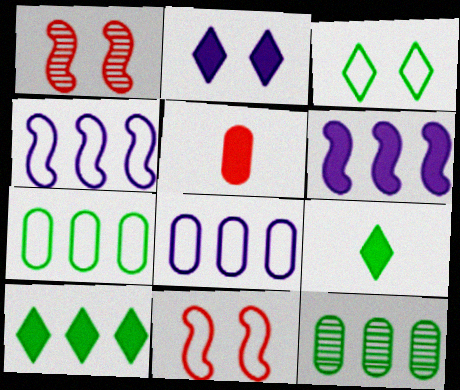[[1, 8, 9]]